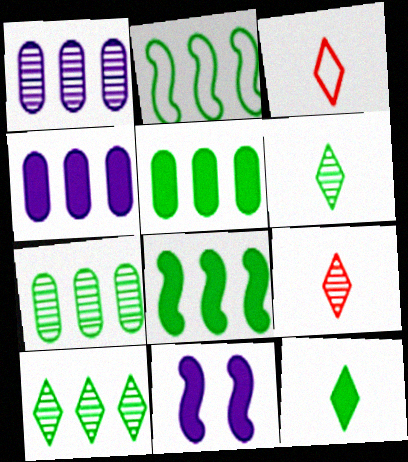[[2, 5, 10], 
[3, 7, 11]]